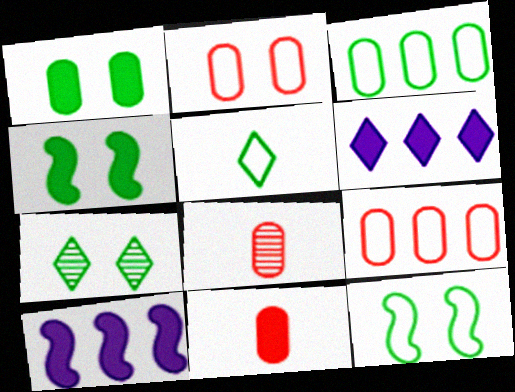[[1, 7, 12], 
[3, 5, 12], 
[4, 6, 11], 
[6, 8, 12]]